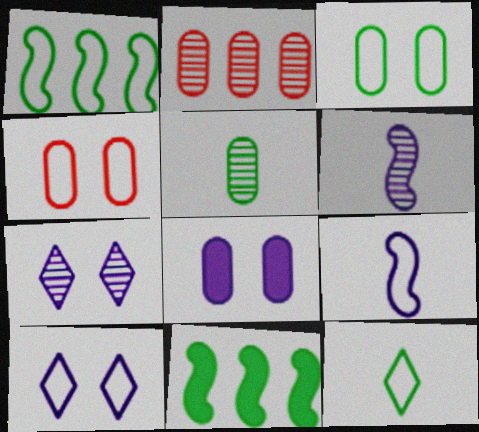[[1, 3, 12]]